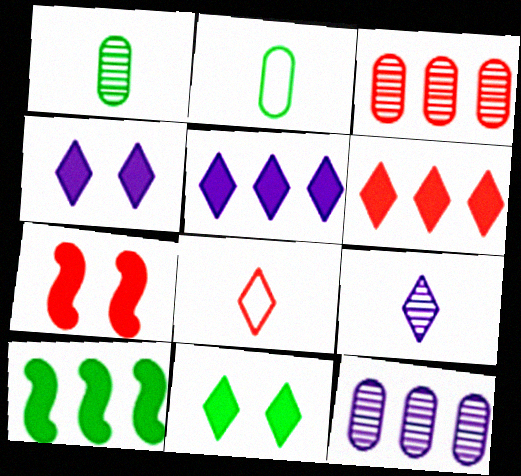[[3, 7, 8]]